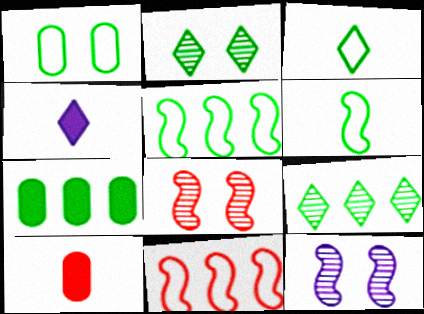[[1, 3, 5], 
[2, 6, 7], 
[5, 7, 9]]